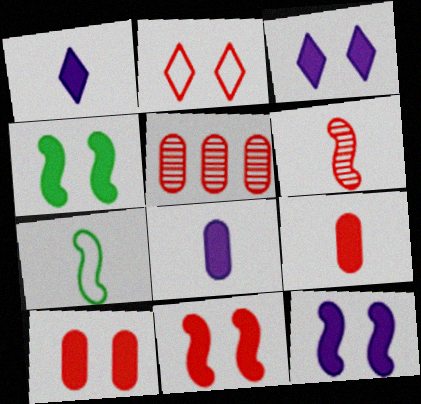[[3, 4, 10], 
[3, 5, 7], 
[4, 11, 12]]